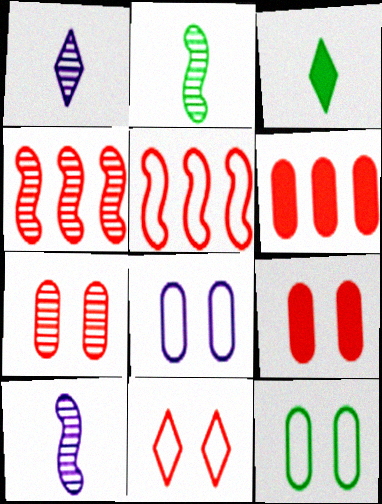[[3, 4, 8]]